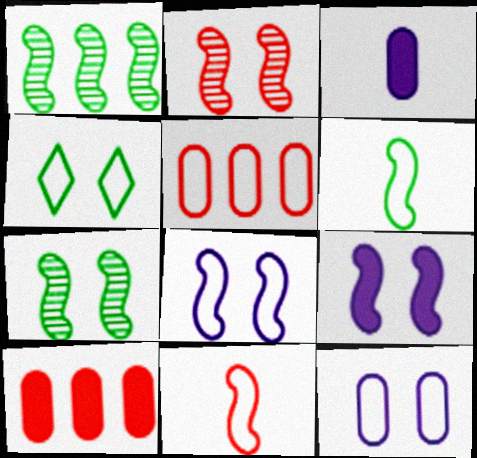[[1, 9, 11]]